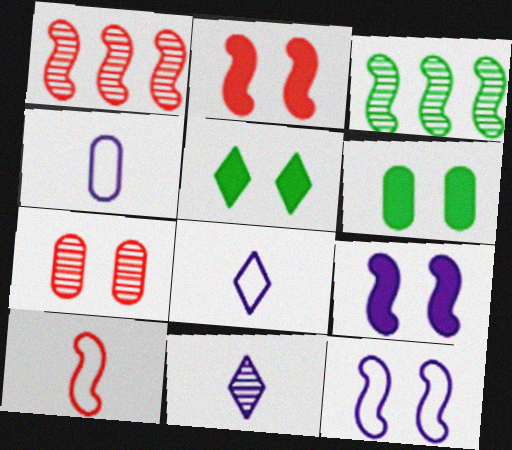[[1, 2, 10], 
[1, 4, 5], 
[1, 6, 8], 
[3, 7, 11], 
[3, 9, 10], 
[5, 7, 12]]